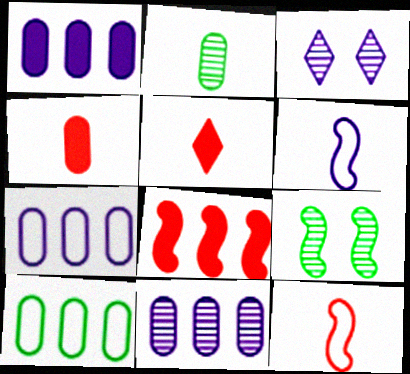[[1, 3, 6], 
[1, 7, 11], 
[2, 5, 6], 
[5, 7, 9], 
[6, 8, 9]]